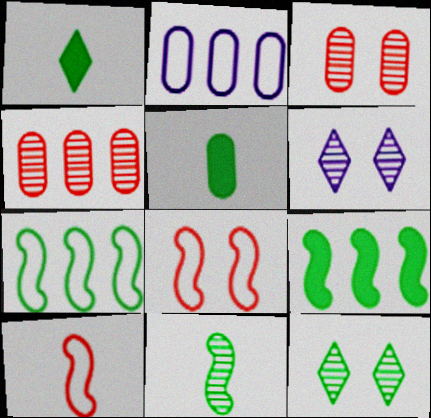[[2, 3, 5], 
[4, 6, 11], 
[5, 7, 12]]